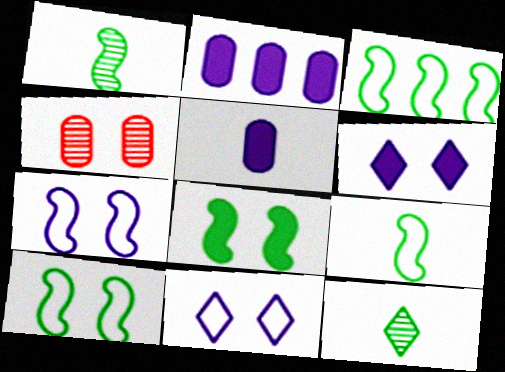[[1, 3, 8], 
[3, 9, 10], 
[4, 6, 10], 
[4, 8, 11]]